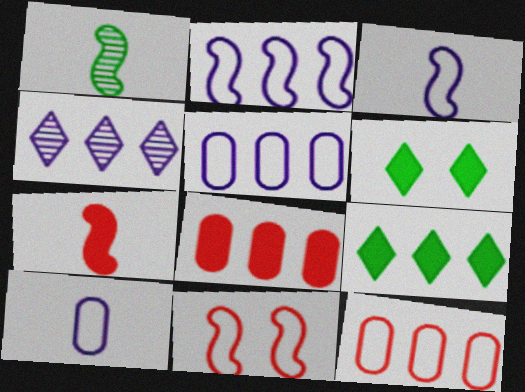[[1, 3, 7]]